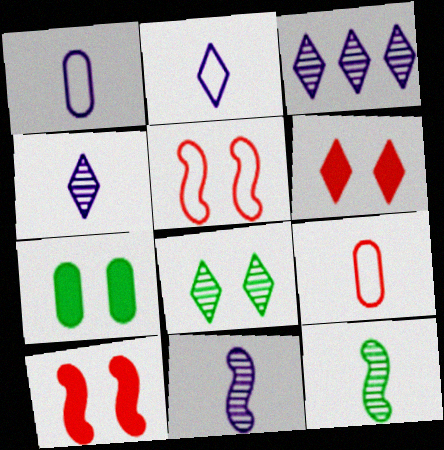[]